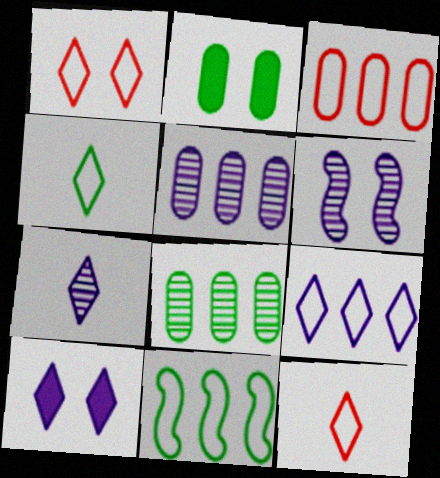[[1, 2, 6], 
[1, 4, 9], 
[3, 9, 11], 
[5, 6, 7], 
[7, 9, 10]]